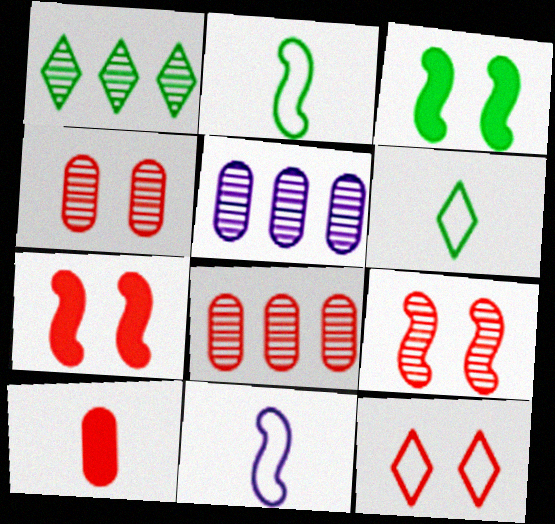[[4, 7, 12], 
[5, 6, 7]]